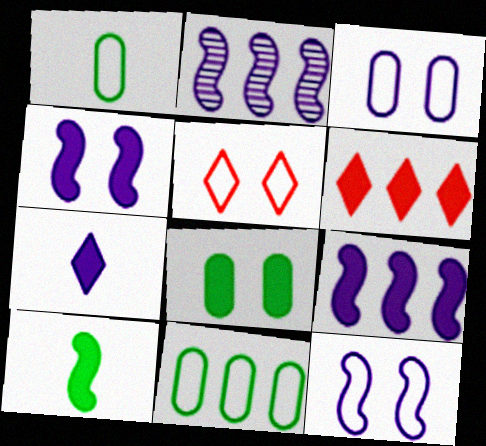[[2, 3, 7], 
[2, 6, 11]]